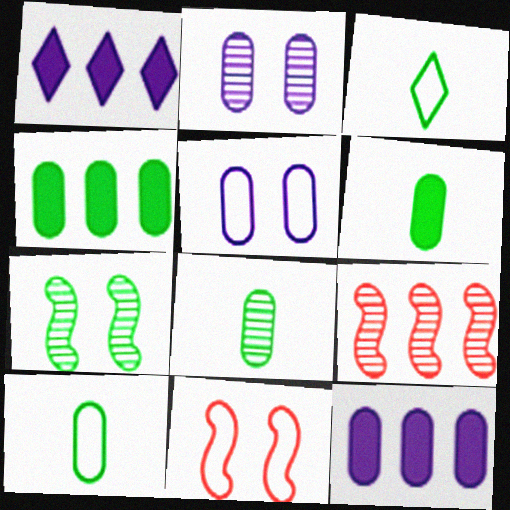[[1, 8, 11], 
[3, 4, 7], 
[6, 8, 10]]